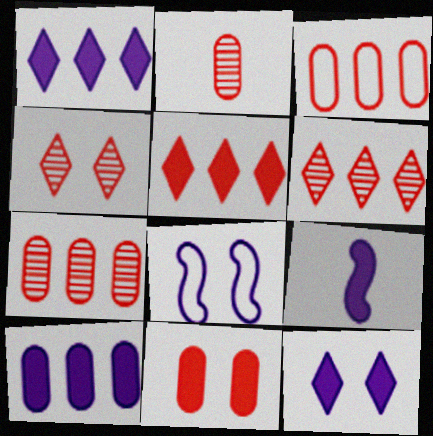[[2, 3, 11], 
[9, 10, 12]]